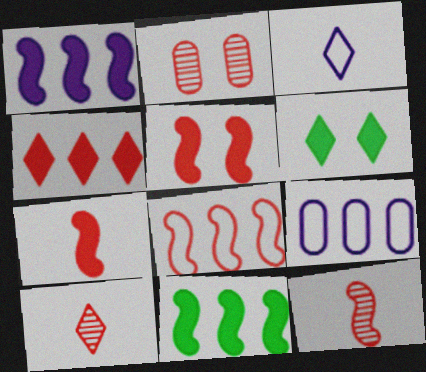[[2, 3, 11], 
[5, 8, 12], 
[6, 9, 12]]